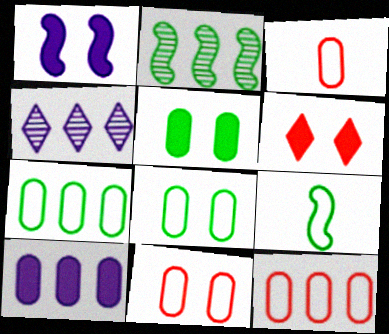[[1, 5, 6], 
[3, 11, 12]]